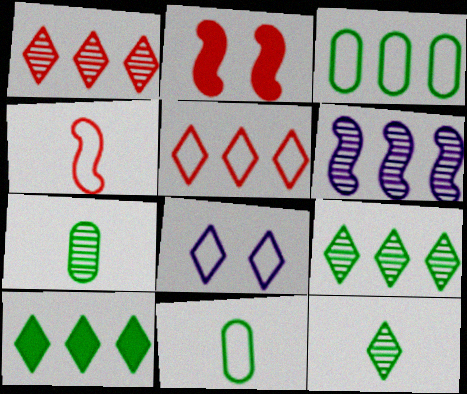[[3, 4, 8]]